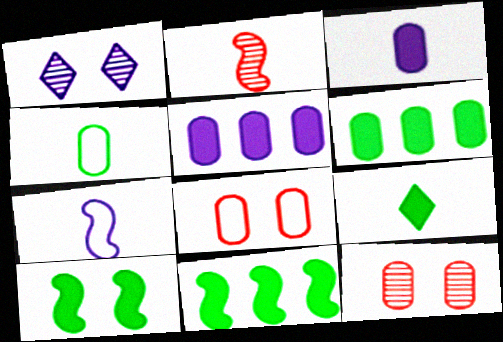[[1, 5, 7], 
[1, 8, 10], 
[4, 5, 12], 
[6, 9, 10]]